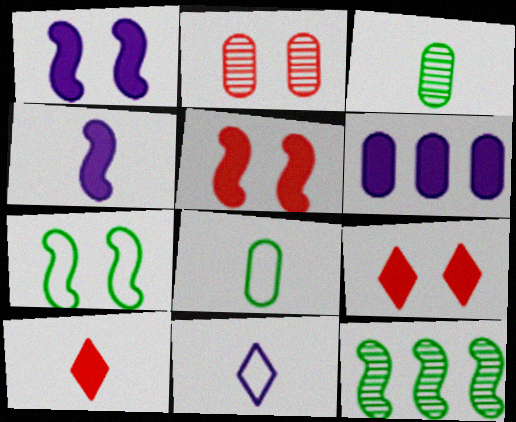[[2, 6, 8]]